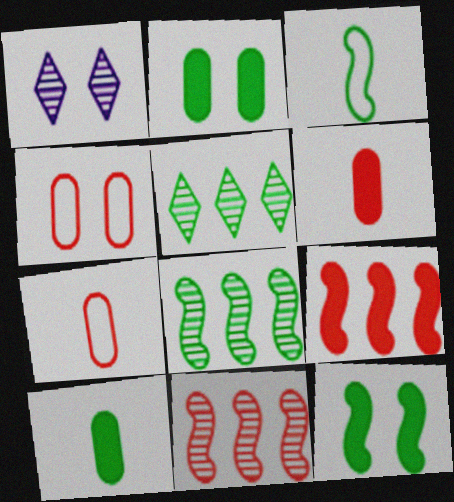[[1, 4, 12], 
[2, 3, 5], 
[3, 8, 12]]